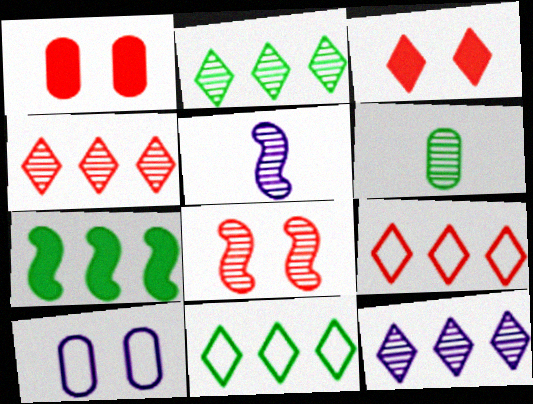[[1, 5, 11], 
[2, 4, 12], 
[6, 8, 12]]